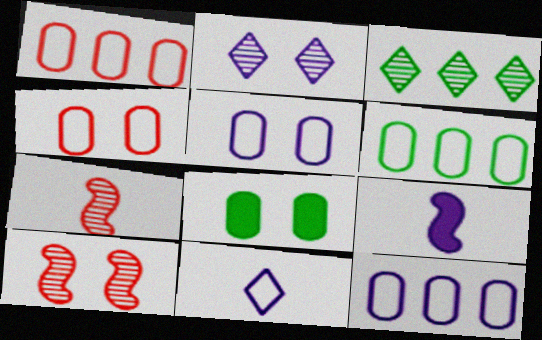[[1, 6, 12], 
[2, 9, 12], 
[3, 4, 9]]